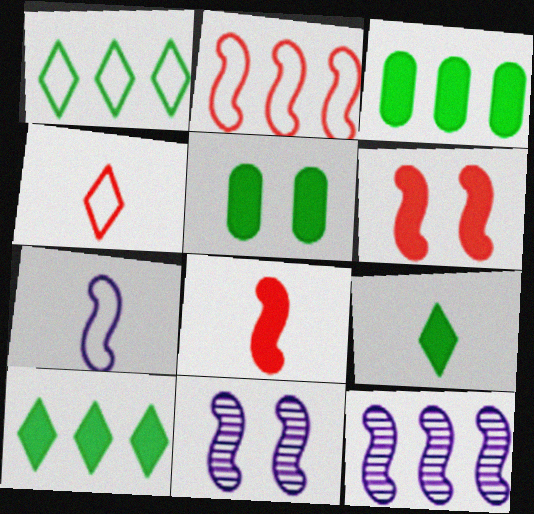[[3, 4, 11], 
[4, 5, 12]]